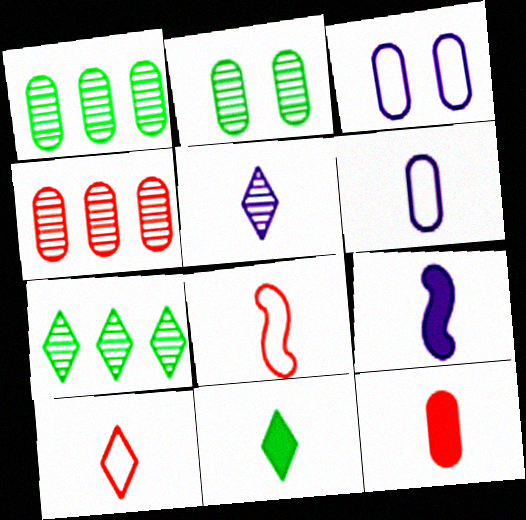[[1, 3, 12], 
[5, 6, 9], 
[5, 10, 11], 
[9, 11, 12]]